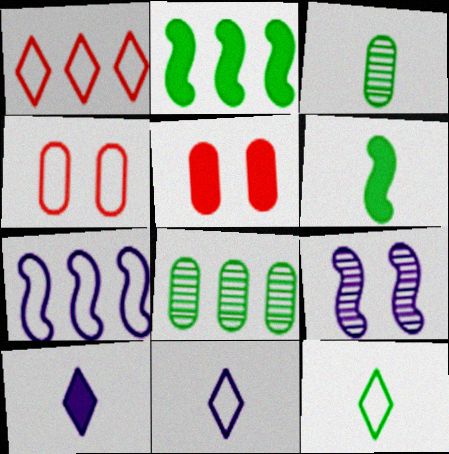[[2, 5, 10], 
[3, 6, 12], 
[4, 7, 12]]